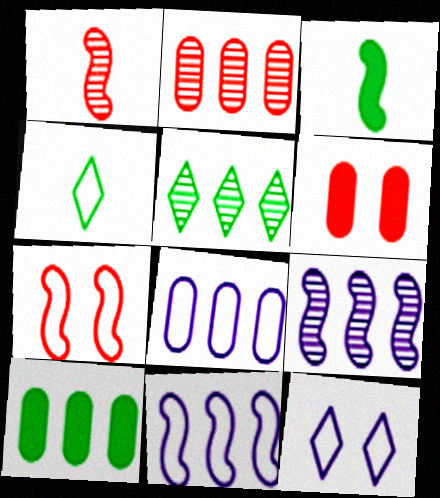[[1, 10, 12], 
[2, 3, 12], 
[2, 5, 9], 
[2, 8, 10], 
[3, 7, 9], 
[4, 6, 9], 
[4, 7, 8]]